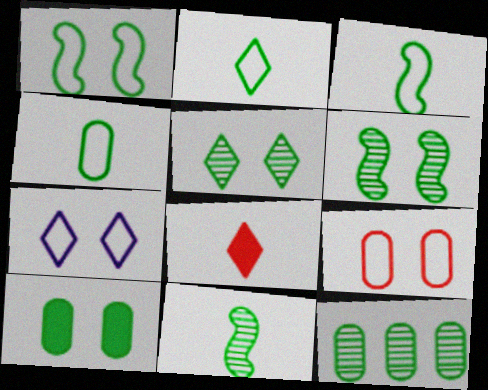[[1, 5, 10], 
[1, 7, 9], 
[2, 3, 4], 
[4, 10, 12], 
[5, 11, 12]]